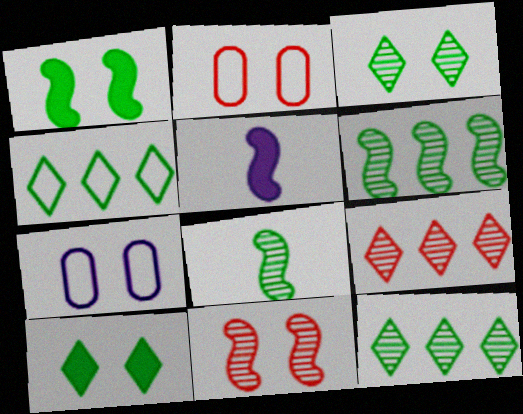[[2, 5, 12], 
[7, 10, 11]]